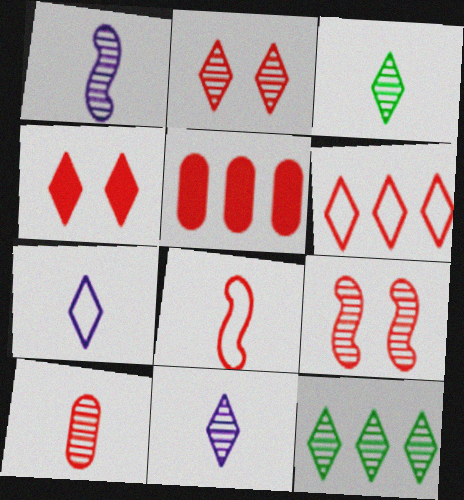[[1, 3, 10], 
[2, 5, 8], 
[2, 11, 12], 
[4, 7, 12]]